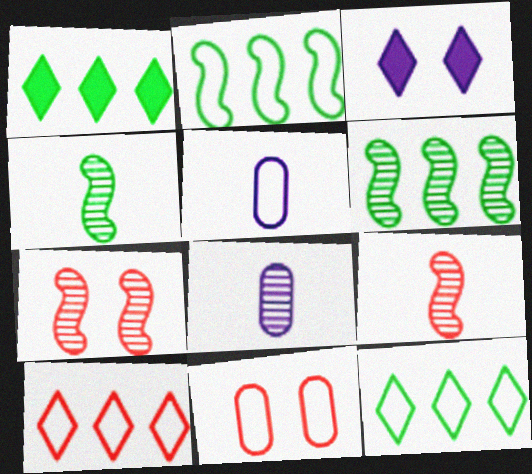[[1, 5, 7]]